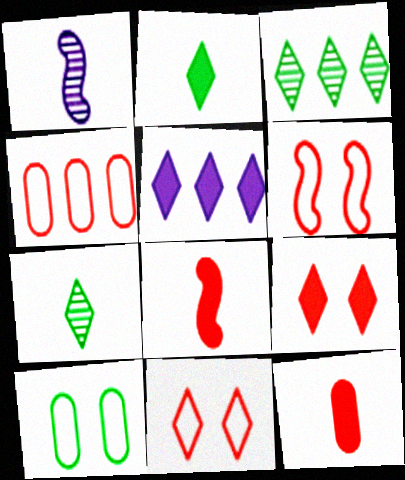[[2, 5, 9], 
[5, 7, 11]]